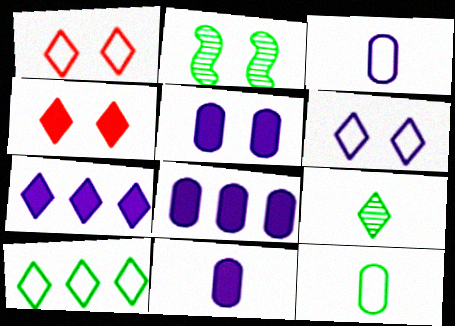[[1, 2, 5], 
[1, 7, 9], 
[5, 8, 11]]